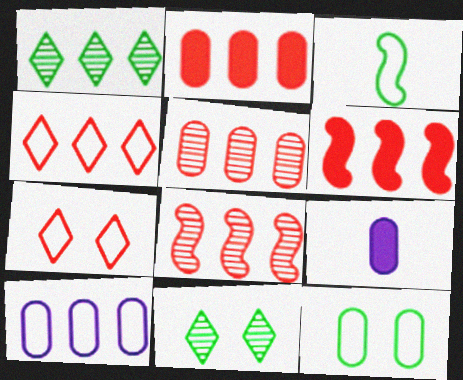[[1, 6, 10], 
[2, 4, 8], 
[3, 7, 10], 
[4, 5, 6], 
[5, 9, 12]]